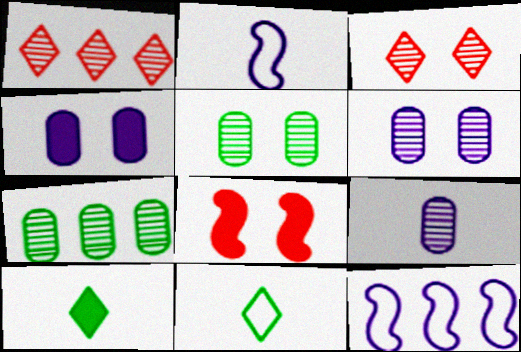[]